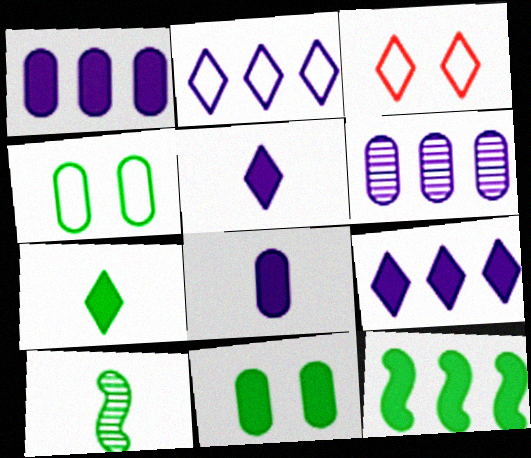[[1, 3, 10], 
[7, 11, 12]]